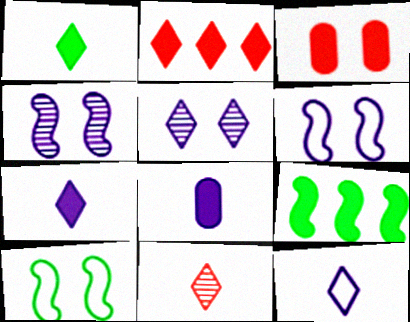[[1, 11, 12], 
[3, 5, 10], 
[3, 7, 9]]